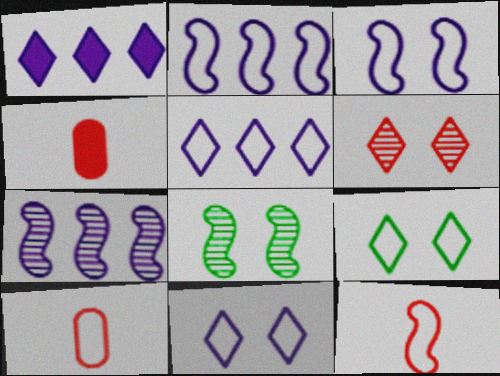[[1, 8, 10], 
[2, 9, 10], 
[4, 5, 8], 
[4, 7, 9]]